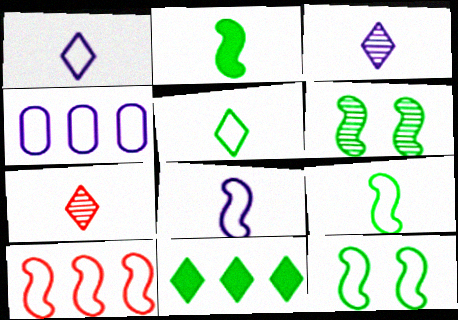[[8, 10, 12]]